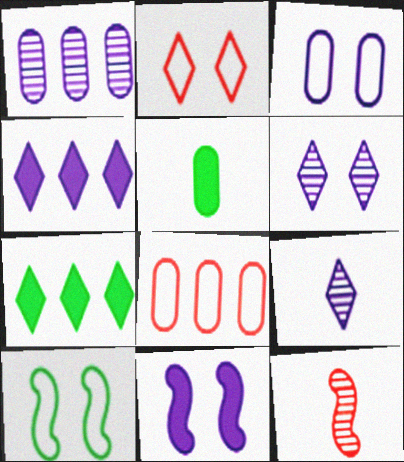[[2, 3, 10], 
[2, 7, 9], 
[3, 6, 11], 
[3, 7, 12]]